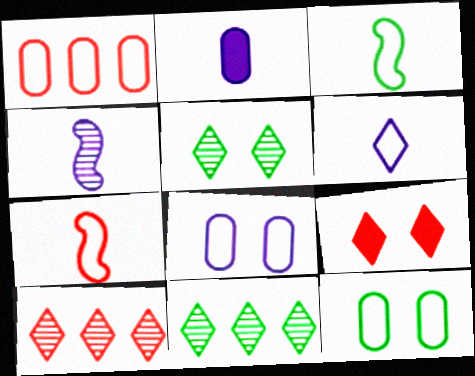[[2, 4, 6], 
[6, 9, 11]]